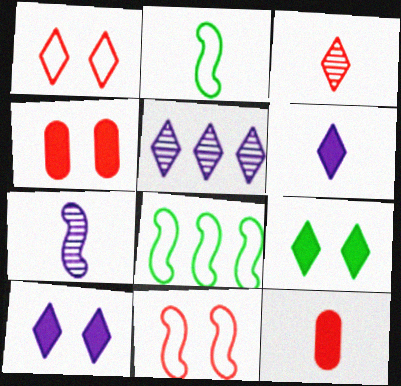[[2, 4, 5]]